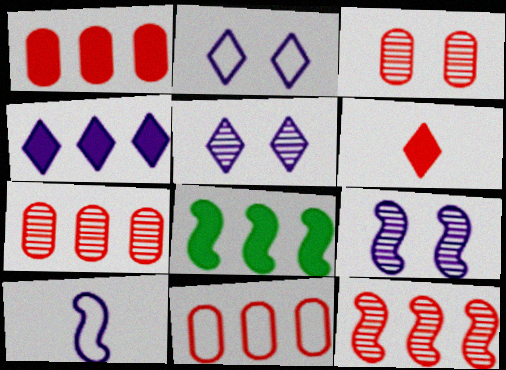[[1, 4, 8], 
[1, 7, 11]]